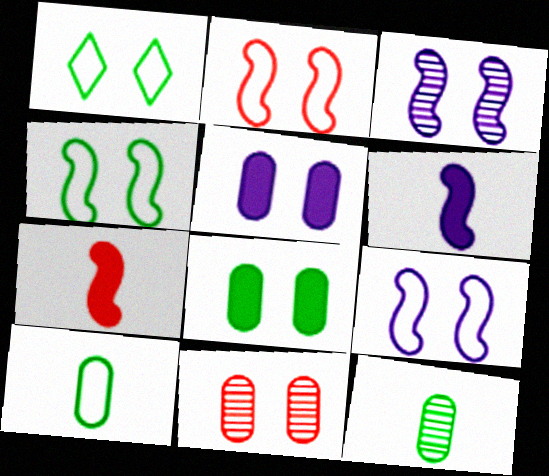[[2, 4, 9]]